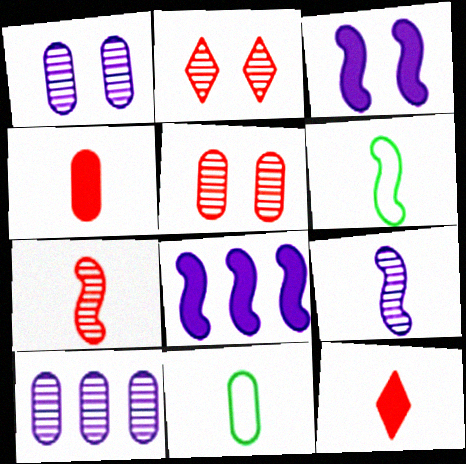[[2, 8, 11], 
[9, 11, 12]]